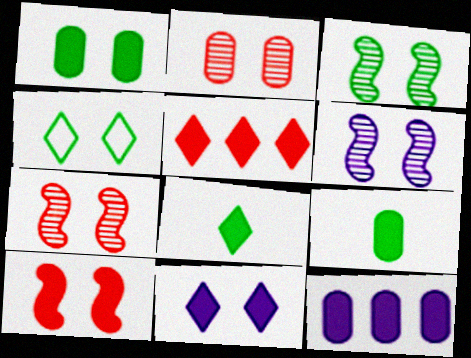[[1, 3, 4], 
[1, 10, 11], 
[3, 6, 7], 
[5, 8, 11], 
[8, 10, 12]]